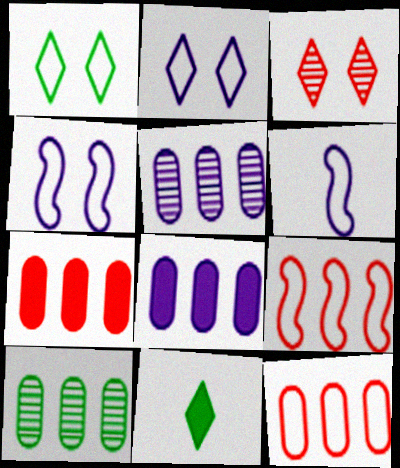[[1, 6, 12], 
[8, 10, 12]]